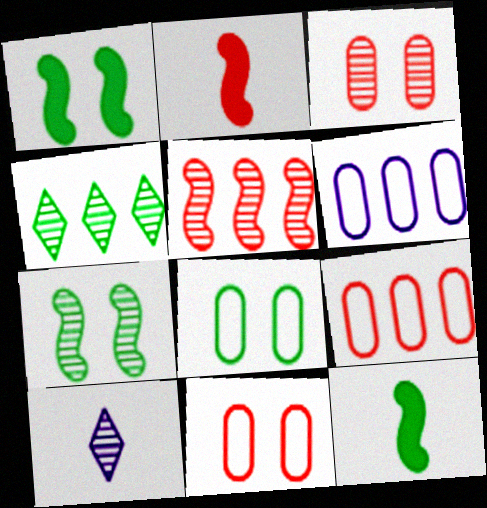[[1, 9, 10], 
[4, 8, 12]]